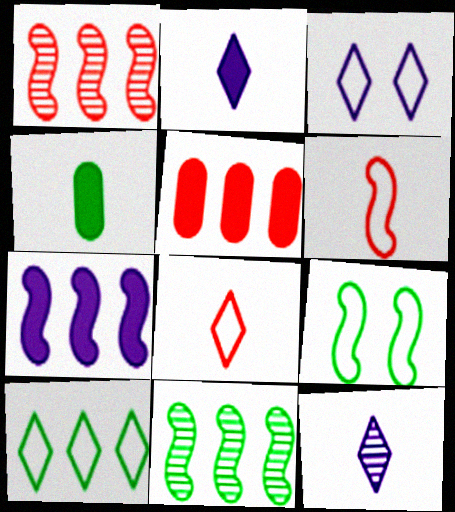[[1, 3, 4], 
[3, 8, 10], 
[4, 6, 12], 
[5, 9, 12]]